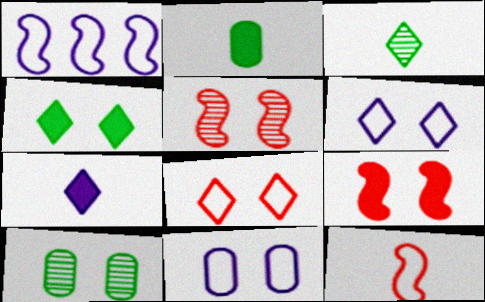[[4, 5, 11], 
[6, 9, 10]]